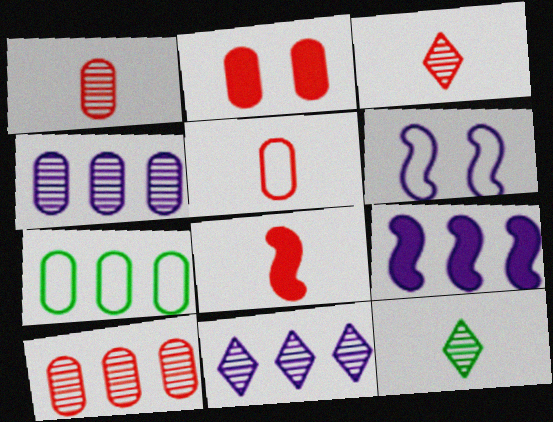[[2, 5, 10], 
[3, 5, 8]]